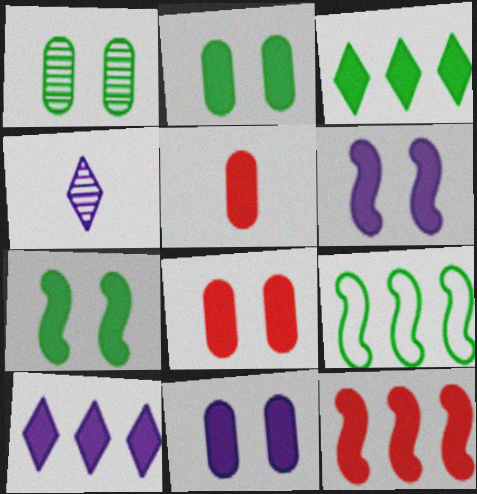[[2, 8, 11], 
[3, 5, 6], 
[4, 8, 9], 
[5, 7, 10]]